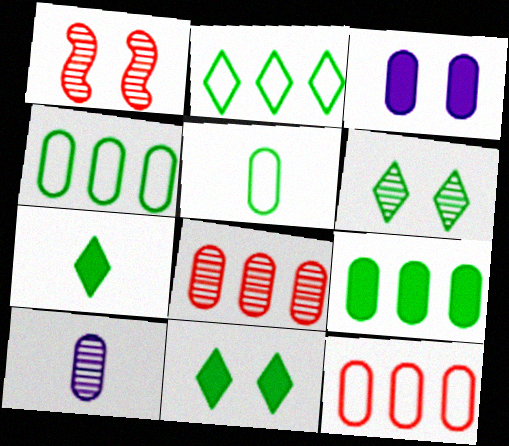[[2, 6, 7], 
[3, 5, 8]]